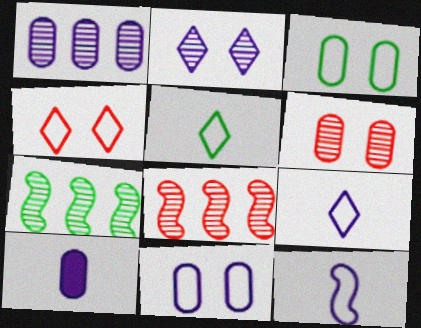[[1, 10, 11], 
[4, 7, 10]]